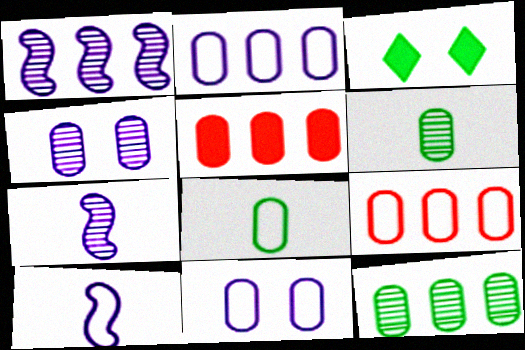[[2, 5, 12], 
[3, 7, 9], 
[4, 5, 8], 
[5, 6, 11], 
[8, 9, 11]]